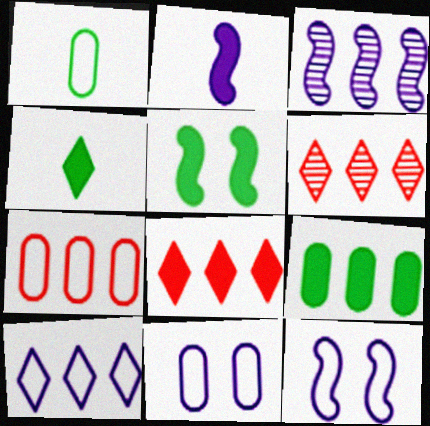[[1, 7, 11], 
[2, 3, 12], 
[4, 5, 9]]